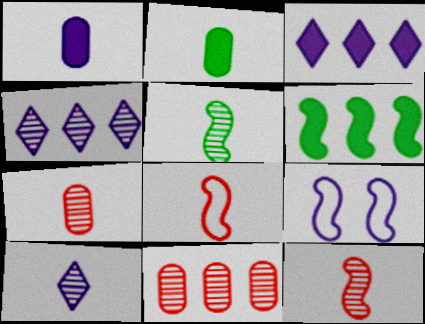[[1, 4, 9], 
[2, 8, 10], 
[5, 7, 10], 
[6, 9, 12]]